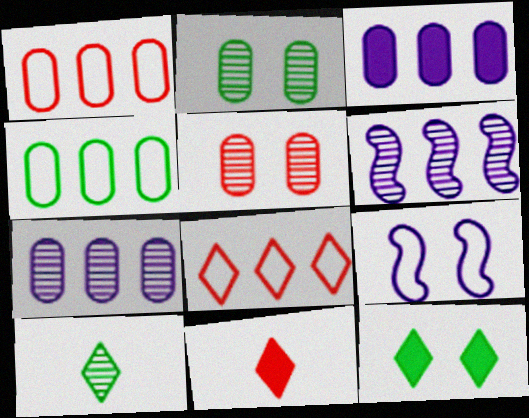[[5, 6, 10], 
[5, 9, 12]]